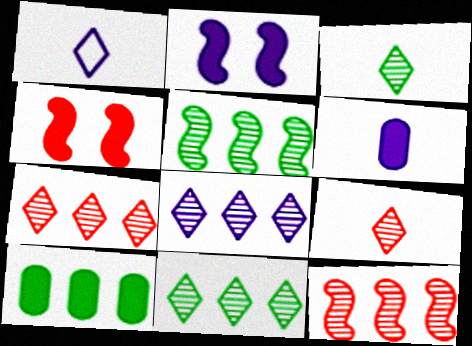[[7, 8, 11]]